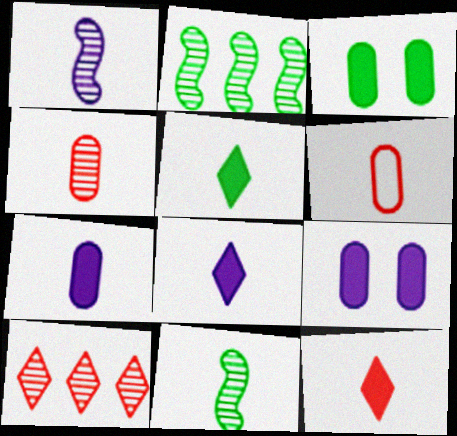[[1, 5, 6], 
[5, 8, 12], 
[6, 8, 11]]